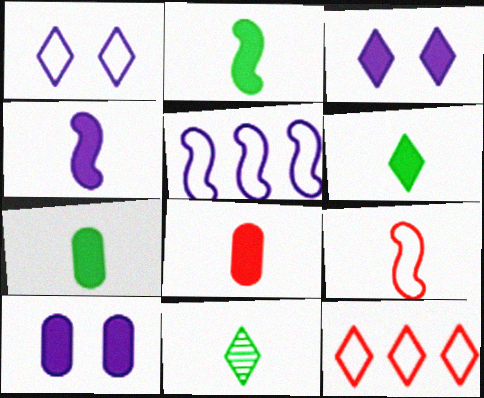[[2, 6, 7], 
[3, 11, 12], 
[4, 6, 8]]